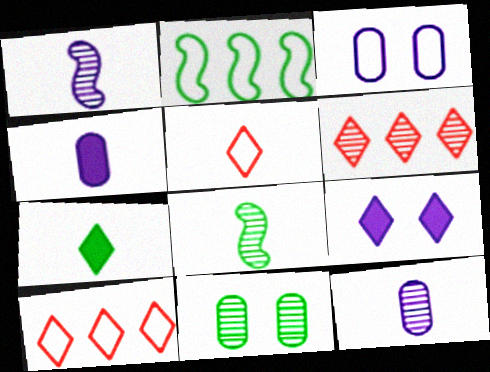[[1, 6, 11], 
[2, 3, 5], 
[2, 7, 11], 
[4, 5, 8]]